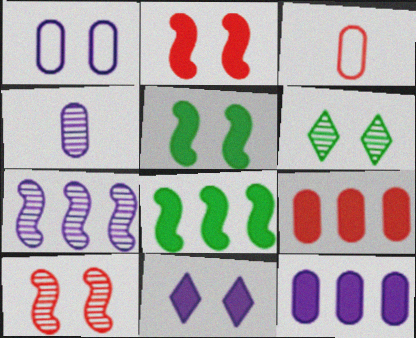[[1, 2, 6], 
[1, 4, 12]]